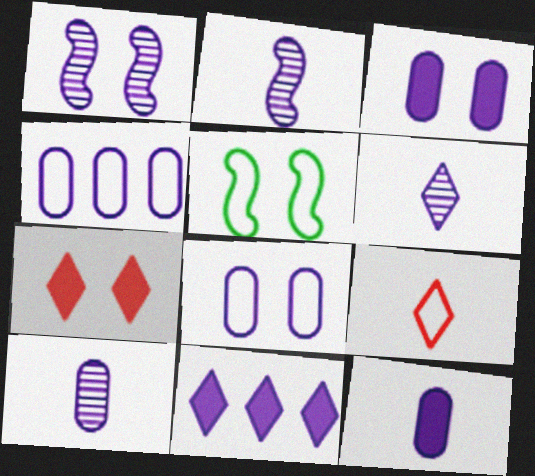[[2, 6, 10], 
[2, 8, 11], 
[3, 4, 10], 
[4, 5, 9]]